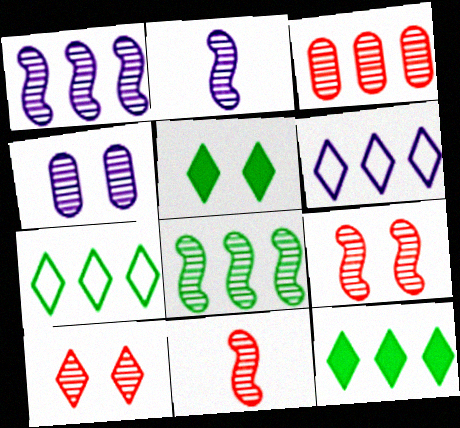[[2, 8, 9], 
[3, 10, 11]]